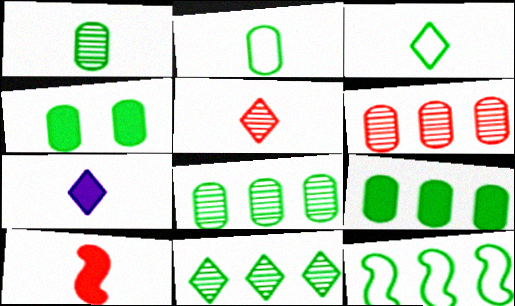[[2, 4, 8], 
[3, 5, 7], 
[9, 11, 12]]